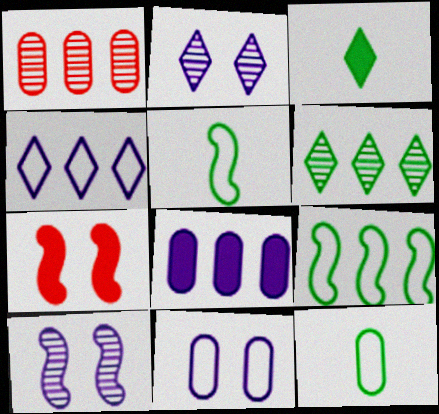[[3, 7, 8]]